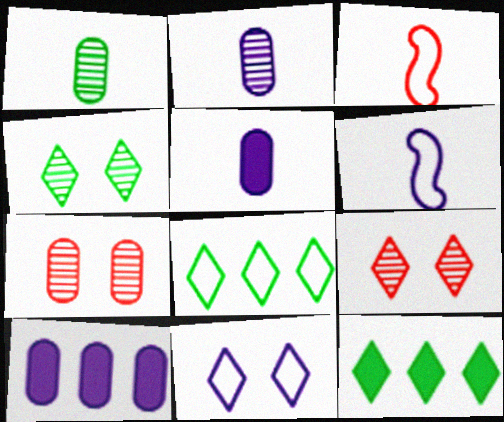[[3, 4, 10], 
[6, 7, 12]]